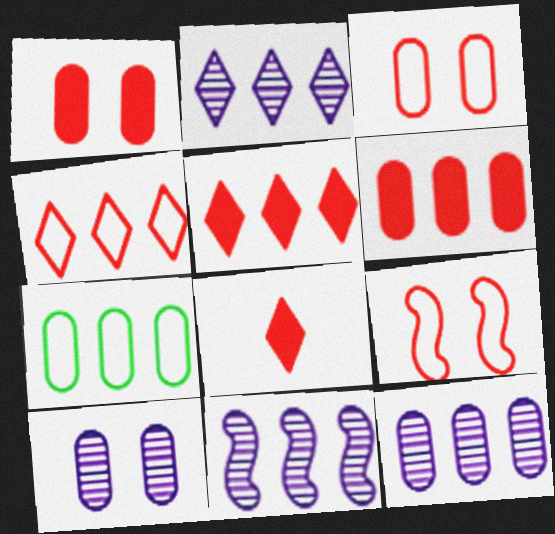[[2, 11, 12], 
[5, 7, 11], 
[6, 7, 12]]